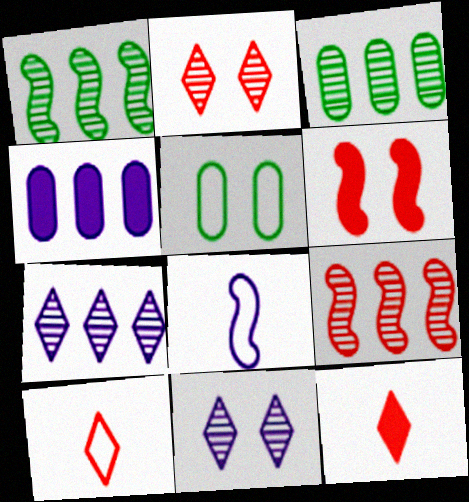[[1, 6, 8], 
[3, 7, 9], 
[4, 8, 11], 
[5, 6, 11]]